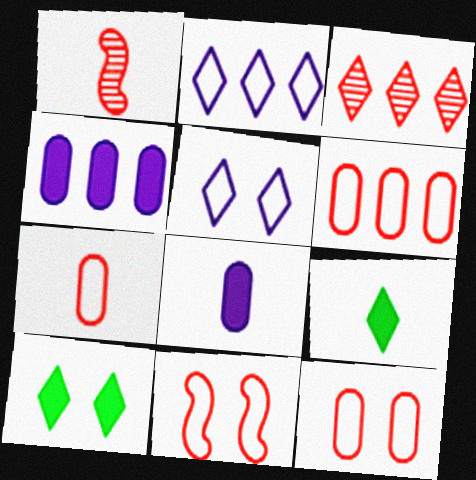[[3, 5, 9], 
[6, 7, 12]]